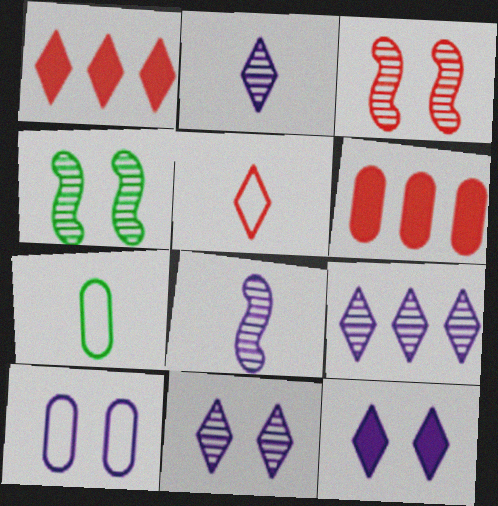[[2, 9, 11], 
[3, 5, 6]]